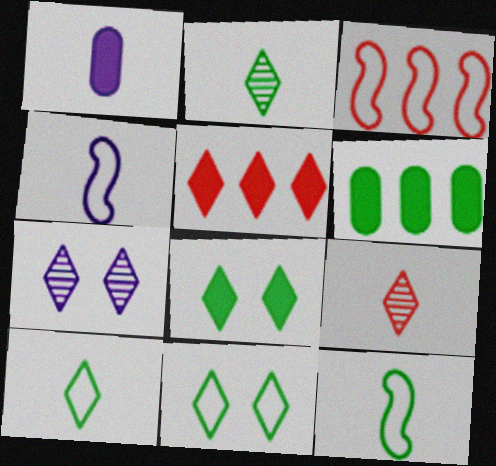[[1, 9, 12], 
[5, 7, 10]]